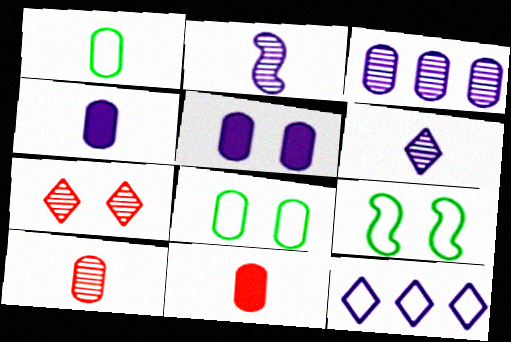[[1, 4, 10], 
[2, 5, 12], 
[3, 8, 11], 
[5, 7, 9]]